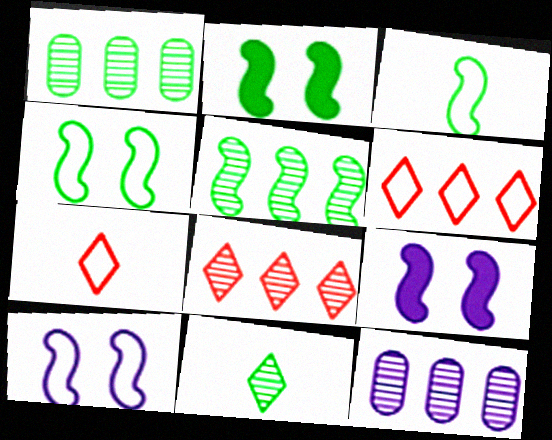[[1, 7, 9], 
[2, 3, 5], 
[2, 7, 12], 
[5, 8, 12]]